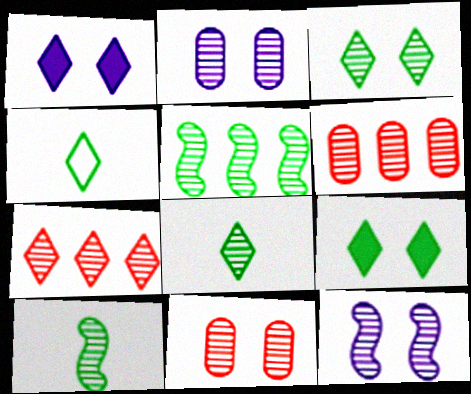[[1, 4, 7], 
[2, 7, 10], 
[3, 11, 12], 
[6, 8, 12]]